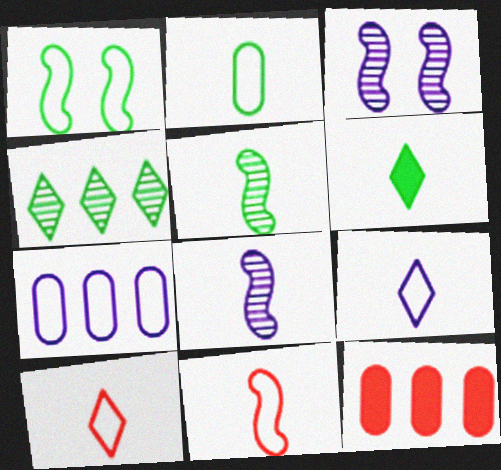[[1, 7, 10], 
[2, 5, 6], 
[2, 9, 11]]